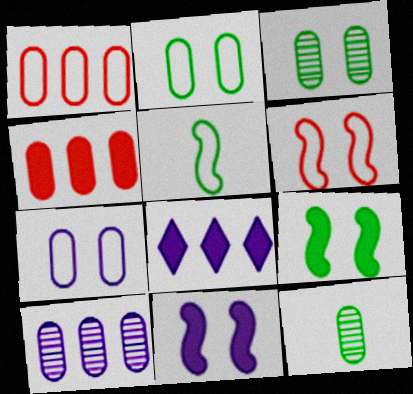[[4, 7, 12], 
[6, 8, 12]]